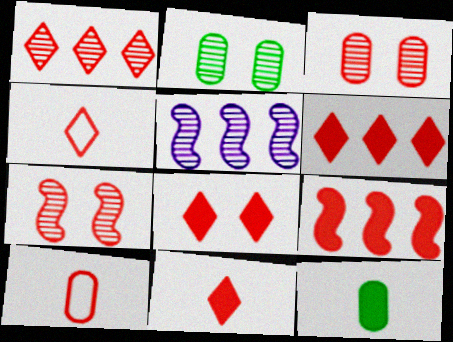[[1, 4, 8], 
[3, 4, 9], 
[6, 7, 10], 
[6, 8, 11]]